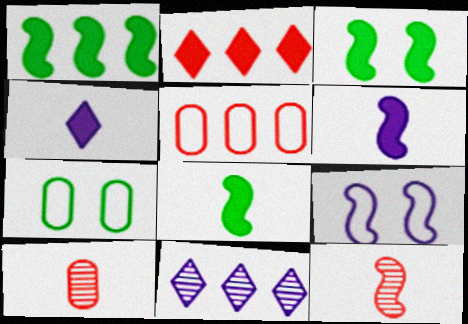[[1, 3, 8], 
[1, 5, 11], 
[1, 9, 12]]